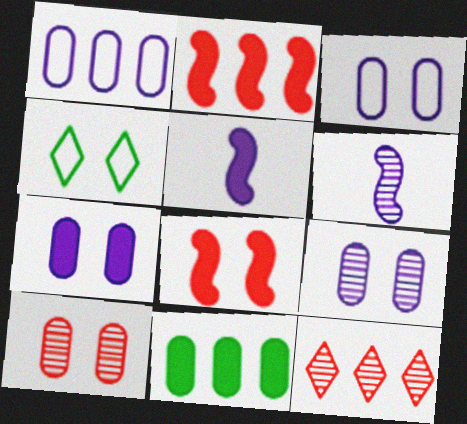[[3, 7, 9], 
[4, 8, 9]]